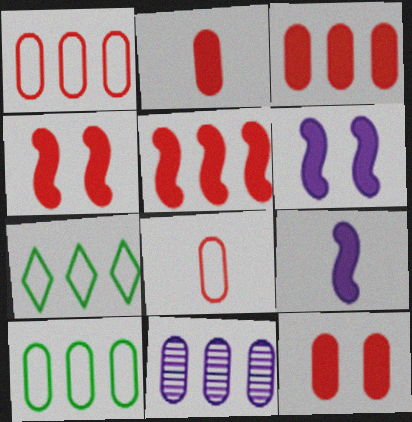[[2, 3, 12], 
[3, 10, 11], 
[5, 7, 11]]